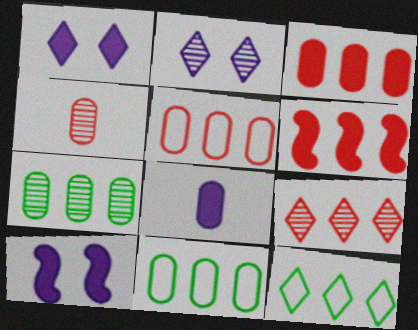[[4, 10, 12], 
[5, 6, 9]]